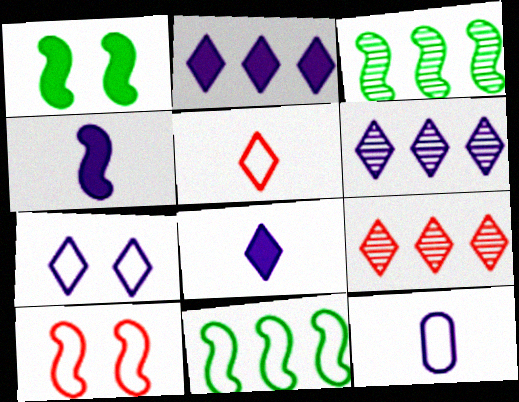[[1, 9, 12], 
[3, 4, 10], 
[6, 7, 8]]